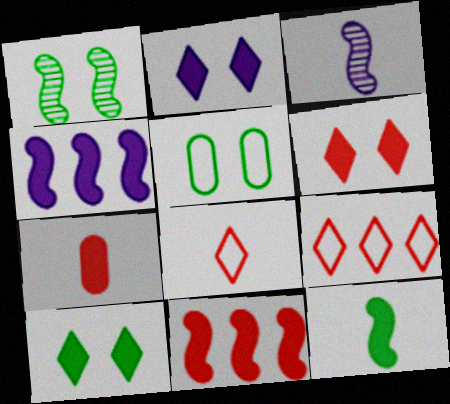[[1, 5, 10], 
[2, 6, 10], 
[4, 7, 10], 
[6, 7, 11]]